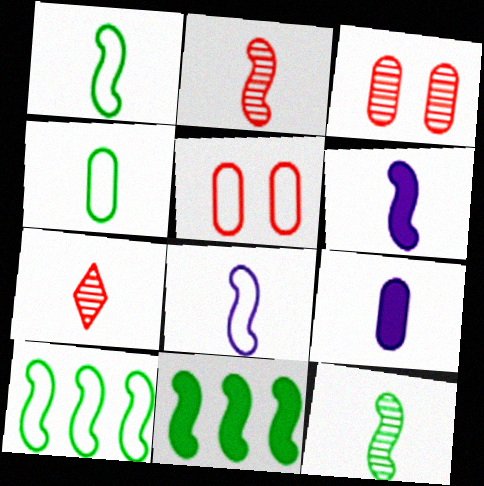[[1, 2, 6], 
[1, 7, 9], 
[4, 6, 7]]